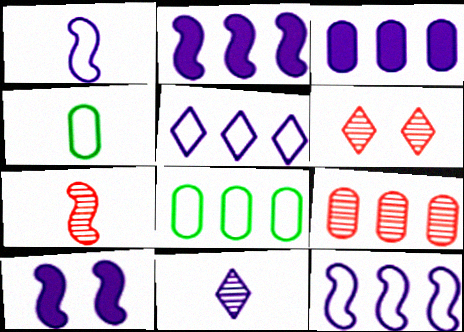[[2, 4, 6], 
[3, 8, 9], 
[6, 7, 9]]